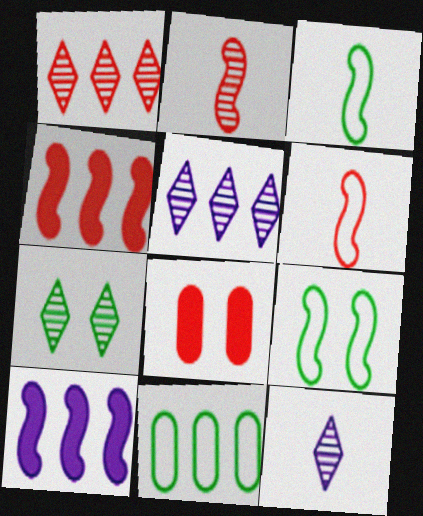[[1, 6, 8], 
[1, 7, 12], 
[1, 10, 11], 
[2, 9, 10], 
[3, 5, 8], 
[4, 5, 11]]